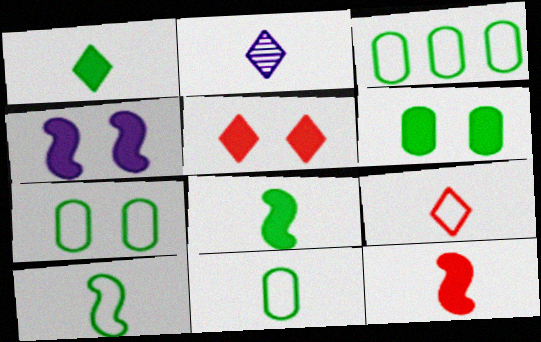[[1, 2, 9], 
[2, 11, 12], 
[3, 7, 11], 
[4, 5, 6]]